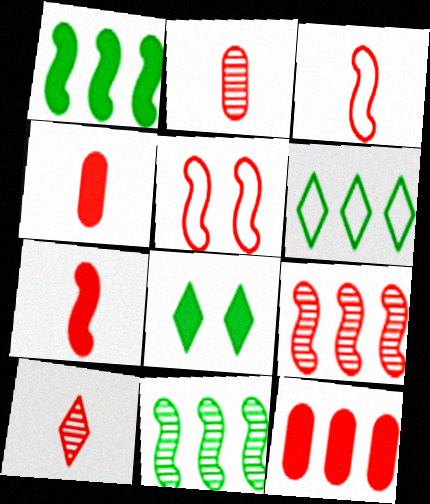[[3, 4, 10], 
[5, 7, 9], 
[5, 10, 12]]